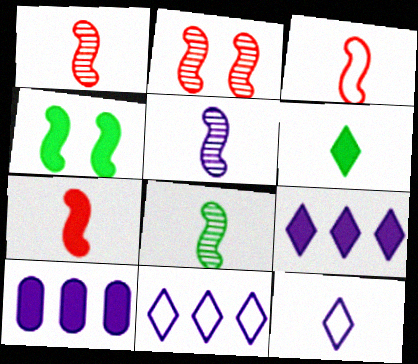[[1, 3, 7], 
[1, 5, 8]]